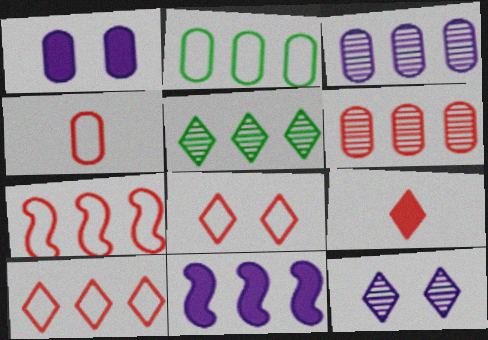[[4, 7, 8]]